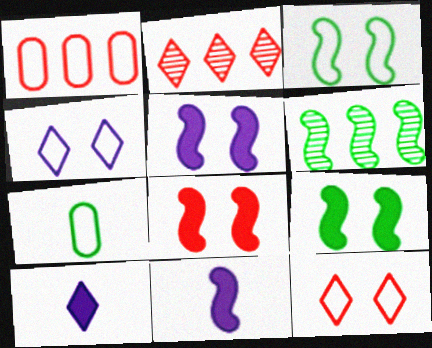[[2, 5, 7], 
[5, 8, 9]]